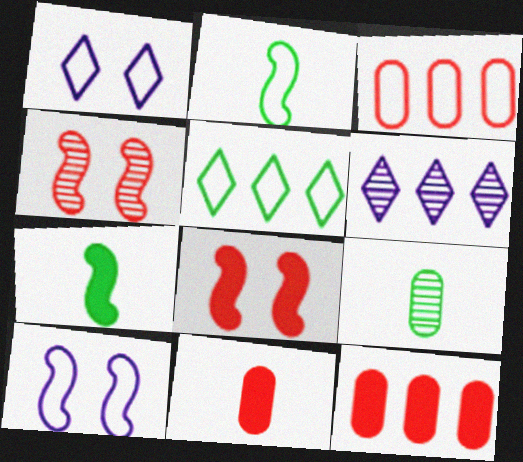[[1, 2, 3], 
[4, 6, 9]]